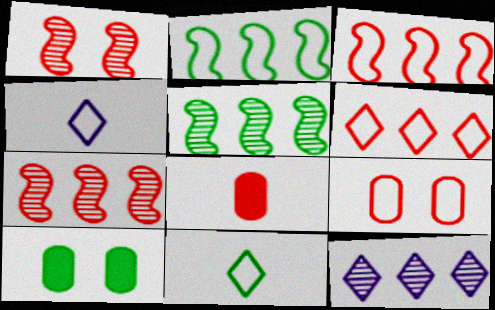[[1, 6, 8], 
[2, 4, 9], 
[4, 7, 10], 
[5, 10, 11]]